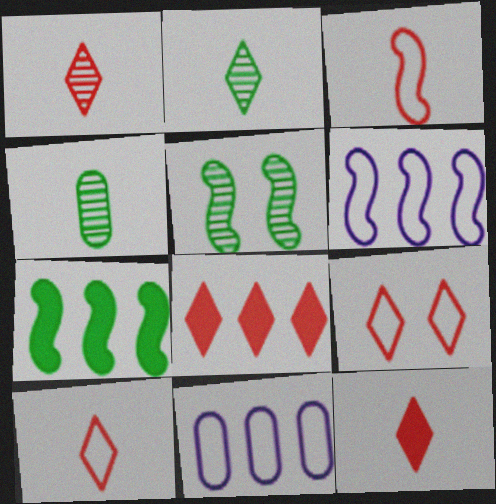[[1, 8, 9], 
[1, 10, 12], 
[5, 11, 12]]